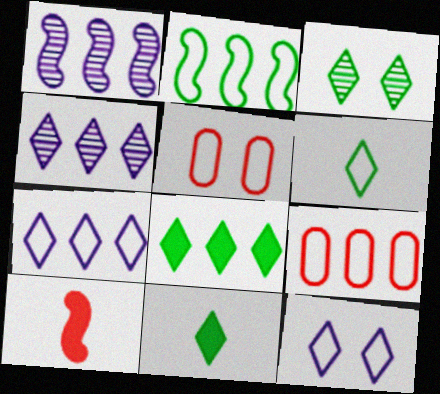[[1, 5, 11], 
[1, 8, 9], 
[2, 7, 9], 
[3, 6, 8]]